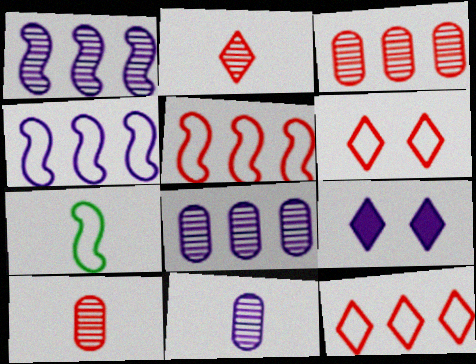[[3, 7, 9], 
[4, 9, 11]]